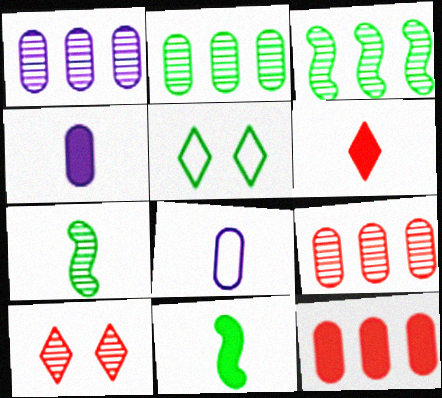[[1, 2, 9], 
[1, 7, 10], 
[2, 5, 11], 
[4, 6, 11], 
[6, 7, 8]]